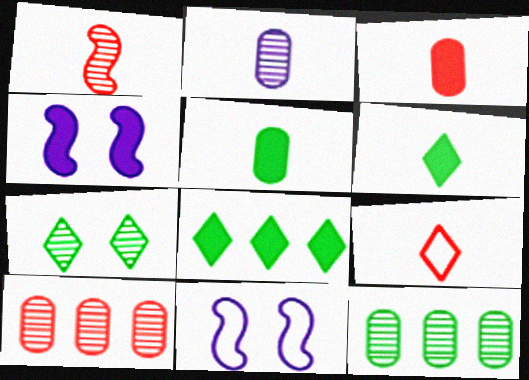[[1, 3, 9], 
[3, 4, 8], 
[4, 9, 12], 
[6, 10, 11]]